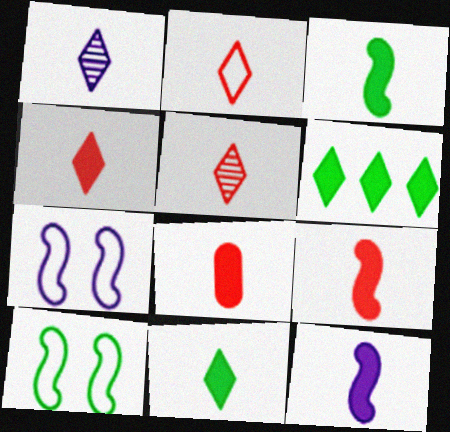[[1, 2, 11], 
[2, 4, 5], 
[3, 9, 12], 
[4, 8, 9], 
[8, 11, 12]]